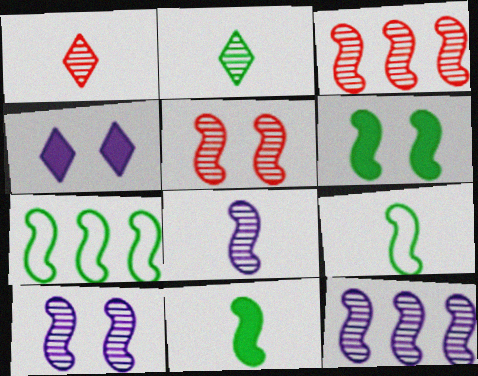[[8, 10, 12]]